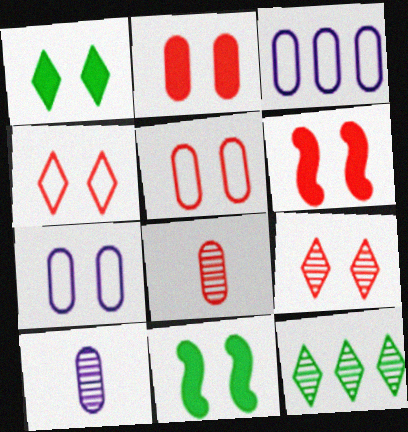[[5, 6, 9], 
[7, 9, 11]]